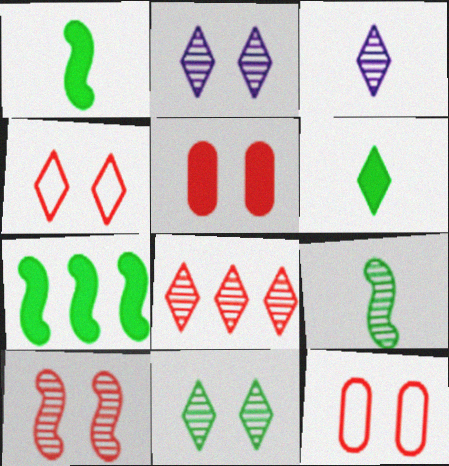[[3, 7, 12], 
[3, 8, 11], 
[4, 5, 10]]